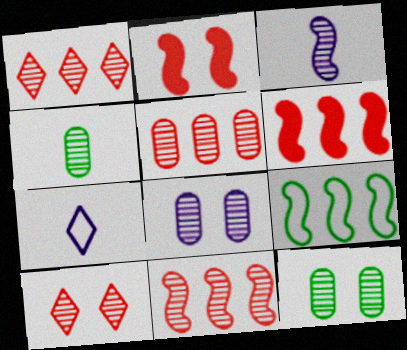[[1, 3, 12], 
[1, 5, 11], 
[2, 3, 9], 
[4, 5, 8], 
[6, 7, 12]]